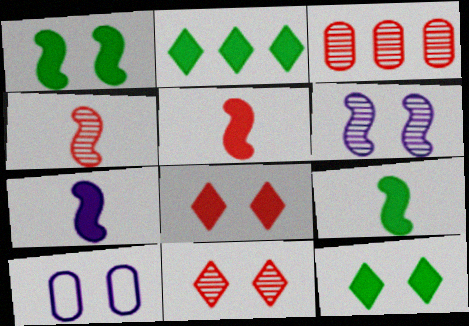[[1, 10, 11], 
[2, 4, 10], 
[3, 4, 11], 
[5, 7, 9]]